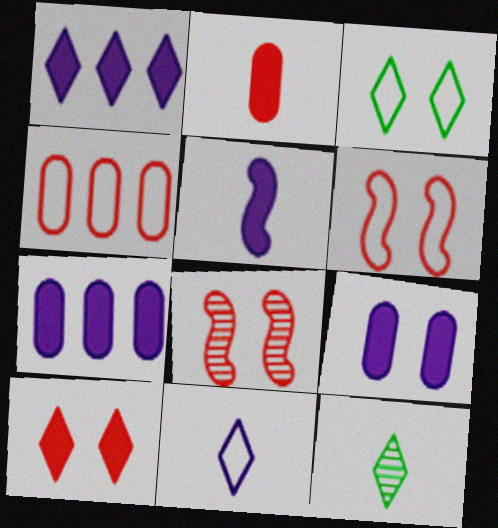[[1, 5, 9], 
[3, 8, 9], 
[6, 7, 12]]